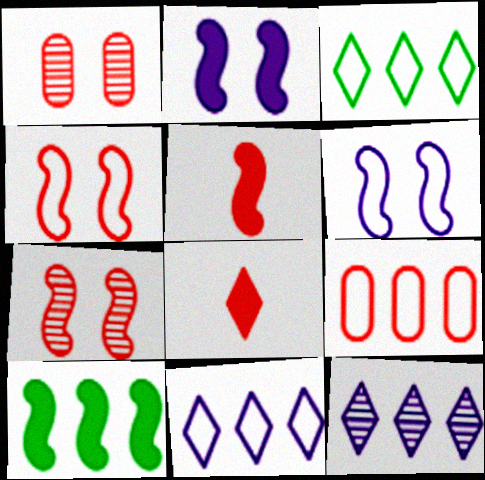[[2, 5, 10], 
[7, 8, 9], 
[9, 10, 12]]